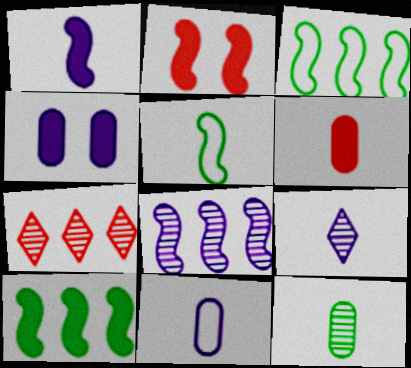[[1, 2, 10], 
[1, 9, 11], 
[2, 5, 8], 
[4, 5, 7], 
[5, 6, 9], 
[6, 11, 12]]